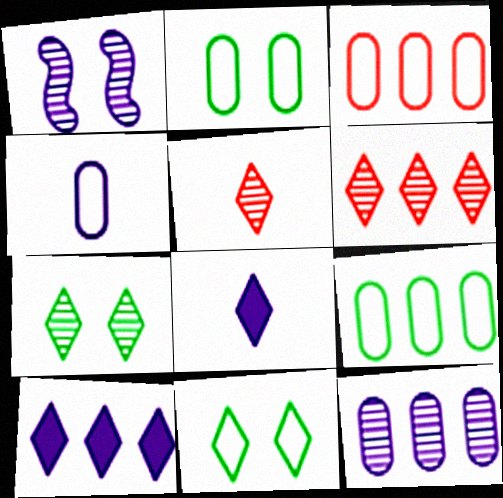[[1, 4, 10], 
[2, 3, 4], 
[5, 10, 11], 
[6, 8, 11]]